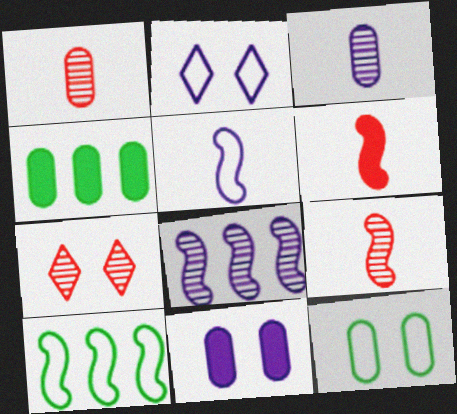[[2, 4, 9], 
[4, 5, 7]]